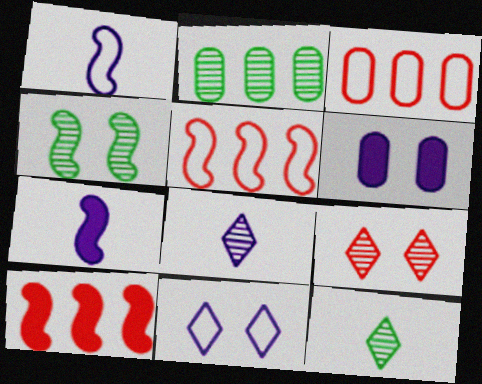[[1, 4, 10], 
[2, 4, 12], 
[4, 5, 7], 
[5, 6, 12]]